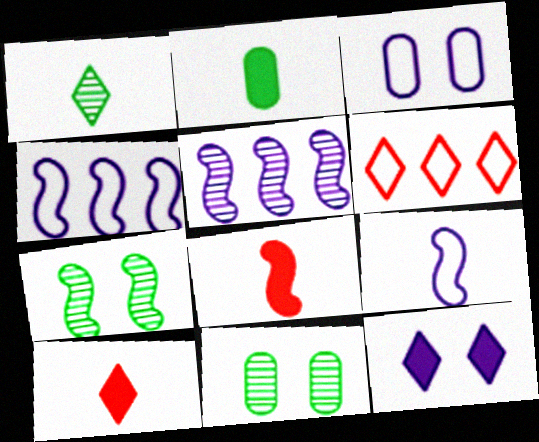[[1, 6, 12], 
[4, 7, 8], 
[4, 10, 11]]